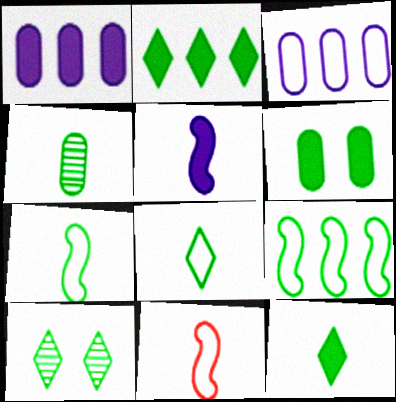[[1, 10, 11], 
[2, 8, 10], 
[4, 7, 12]]